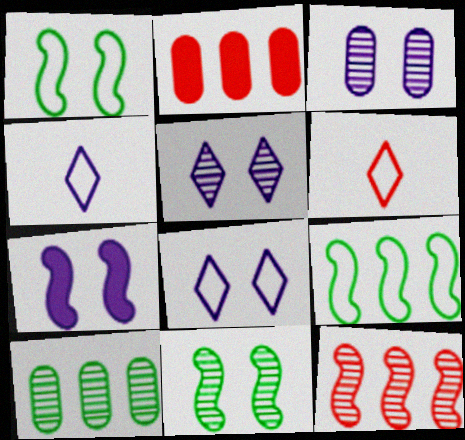[[2, 4, 11], 
[3, 7, 8], 
[6, 7, 10]]